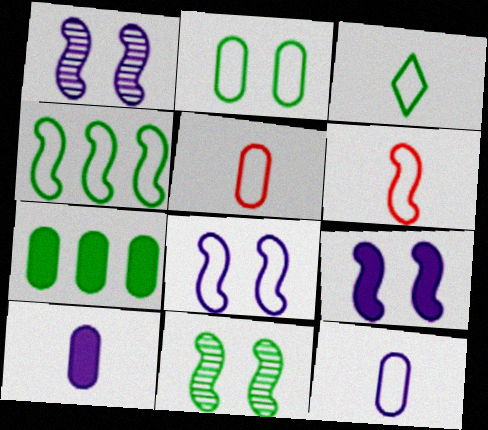[[1, 8, 9], 
[2, 3, 4], 
[3, 6, 12], 
[3, 7, 11], 
[4, 6, 8]]